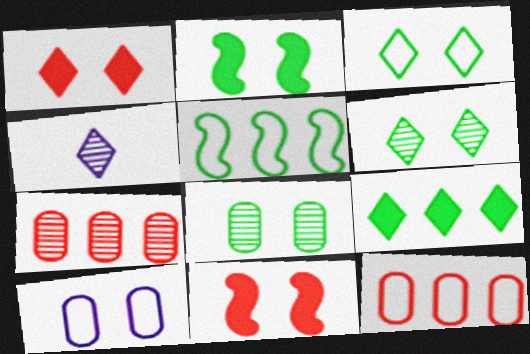[[2, 3, 8], 
[2, 4, 12], 
[6, 10, 11]]